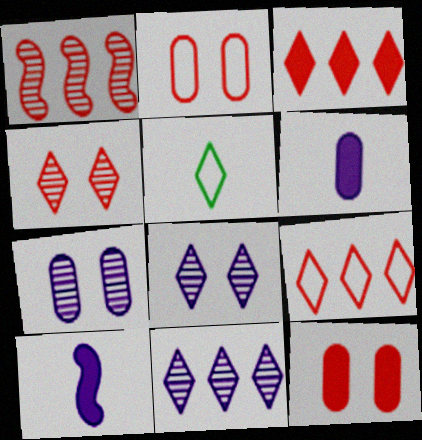[[3, 5, 8]]